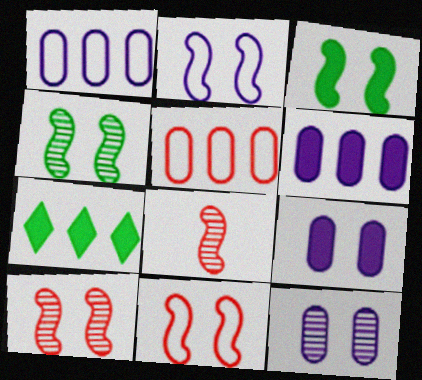[[2, 3, 10]]